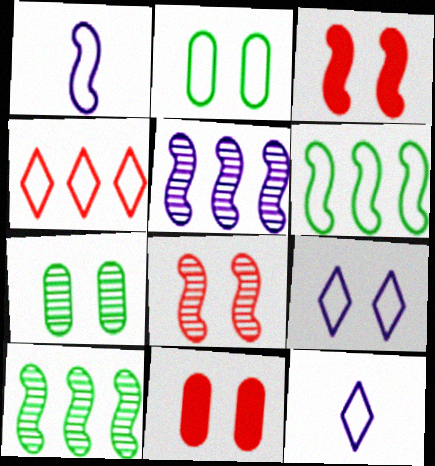[[1, 2, 4], 
[1, 3, 10], 
[3, 7, 9], 
[10, 11, 12]]